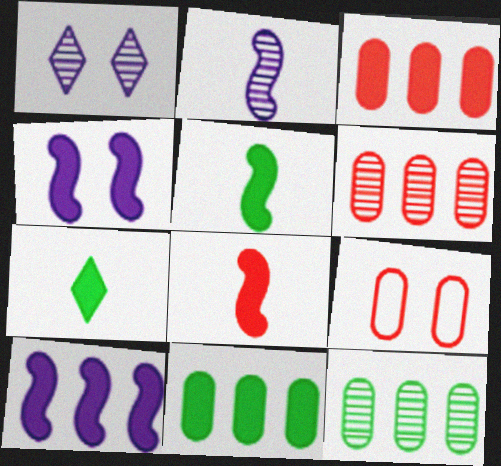[[3, 4, 7]]